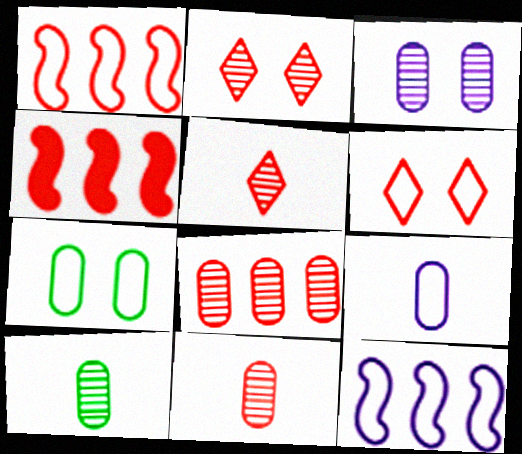[[3, 8, 10], 
[4, 6, 11]]